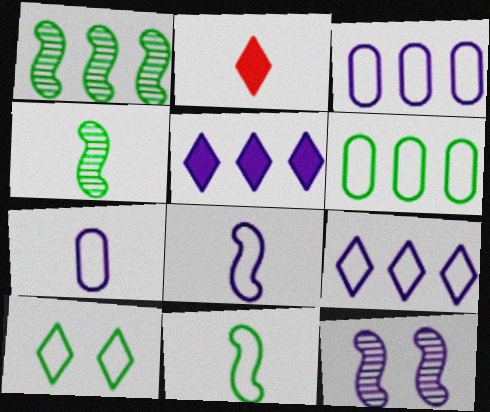[[2, 4, 7], 
[2, 6, 12], 
[5, 7, 12], 
[6, 10, 11]]